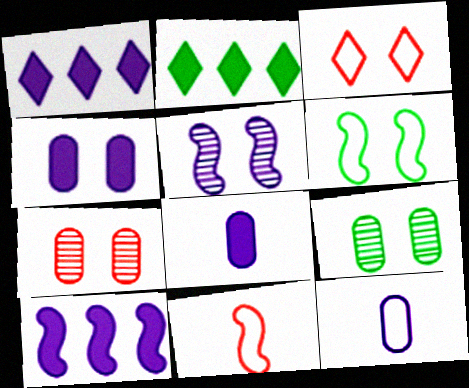[[1, 5, 12], 
[1, 9, 11]]